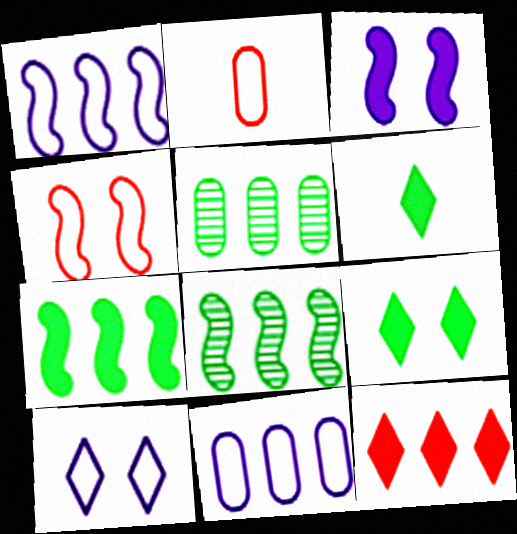[[1, 5, 12], 
[8, 11, 12]]